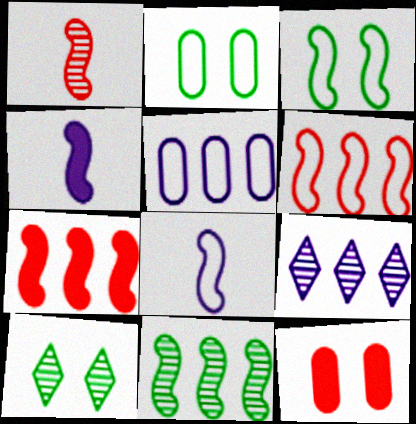[[3, 6, 8]]